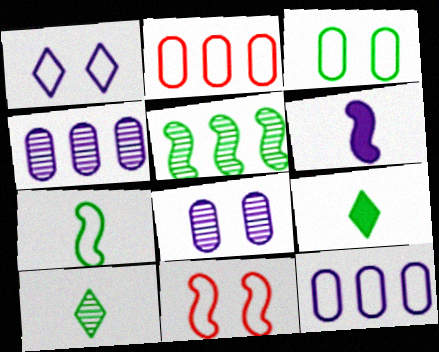[[1, 2, 7], 
[1, 3, 11], 
[1, 4, 6], 
[3, 5, 9], 
[4, 9, 11], 
[5, 6, 11]]